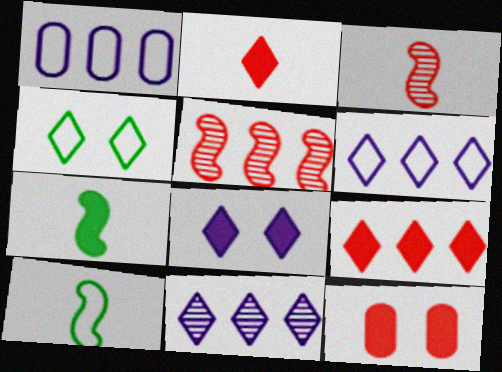[[2, 4, 11], 
[10, 11, 12]]